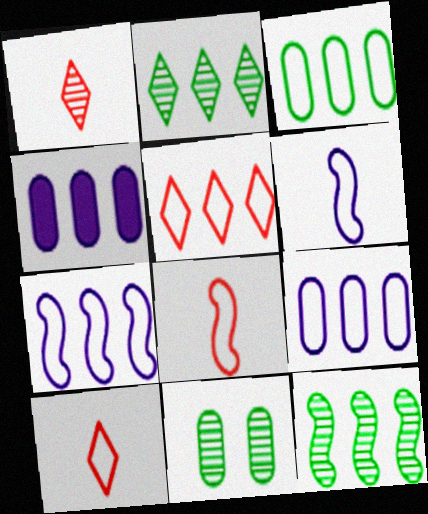[[3, 5, 7], 
[4, 5, 12]]